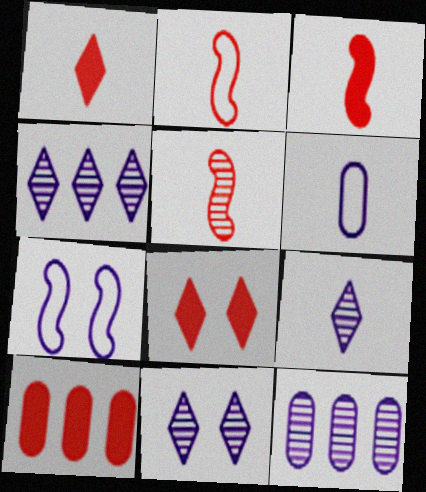[[2, 3, 5], 
[3, 8, 10], 
[4, 9, 11]]